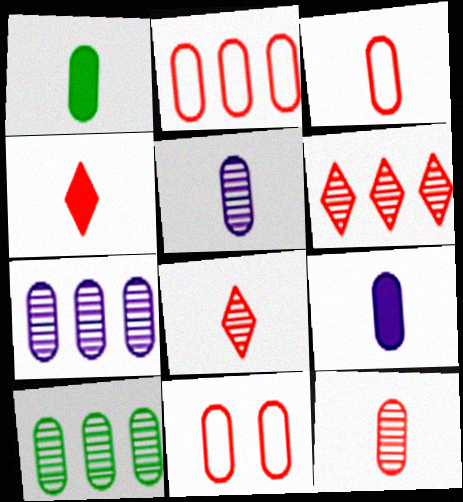[[1, 3, 5], 
[1, 7, 11], 
[2, 3, 11], 
[9, 10, 11]]